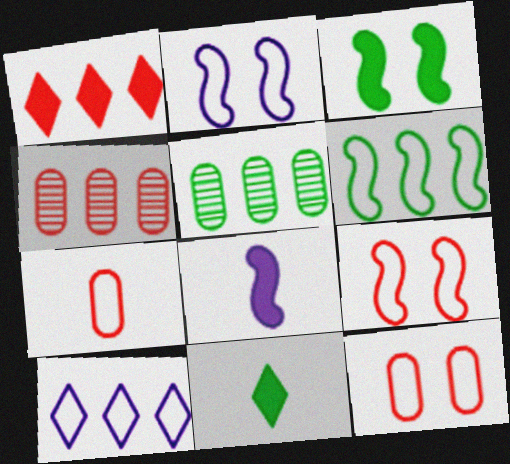[[2, 4, 11]]